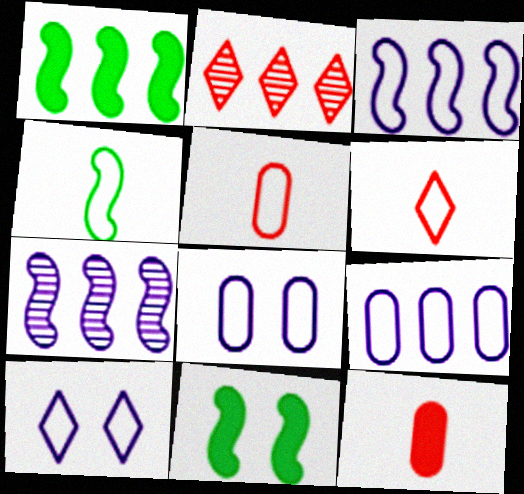[[1, 2, 9]]